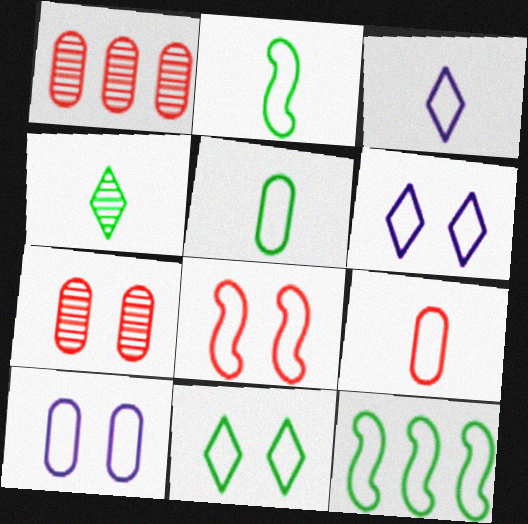[[2, 3, 9], 
[5, 11, 12], 
[6, 9, 12], 
[8, 10, 11]]